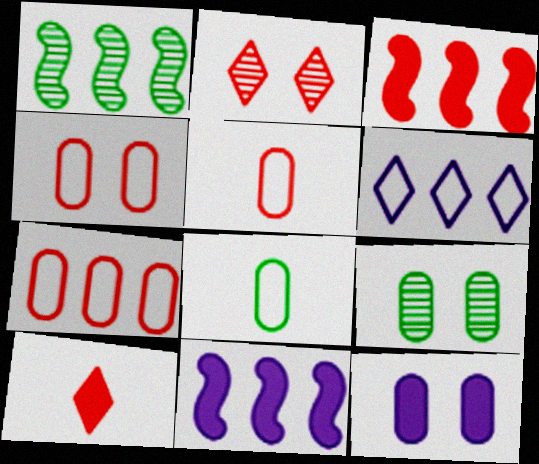[[2, 3, 5], 
[2, 8, 11], 
[4, 5, 7], 
[4, 9, 12]]